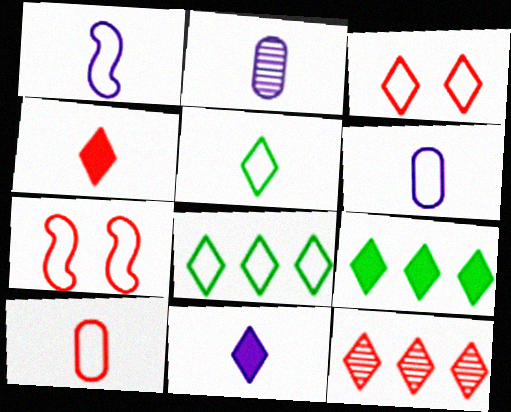[[1, 2, 11], 
[1, 5, 10], 
[2, 7, 9], 
[3, 4, 12], 
[6, 7, 8]]